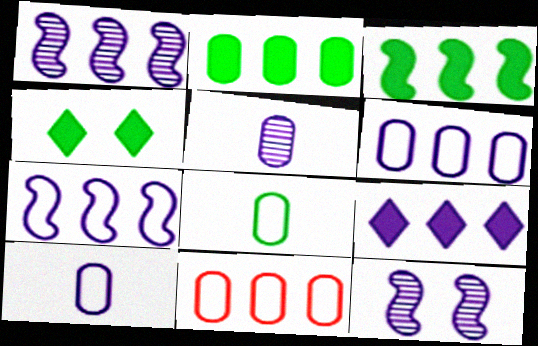[[1, 6, 9], 
[9, 10, 12]]